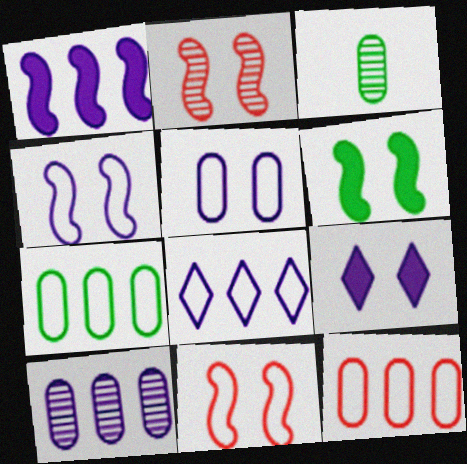[[1, 8, 10], 
[2, 4, 6]]